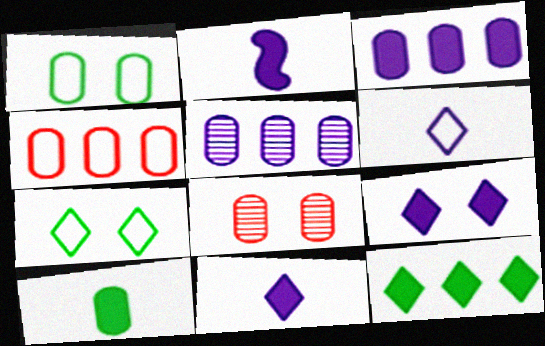[[2, 3, 9]]